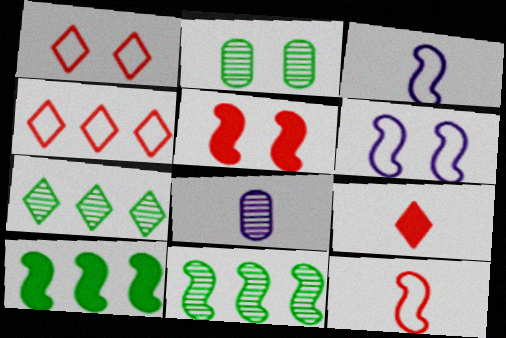[[1, 8, 10], 
[3, 5, 11]]